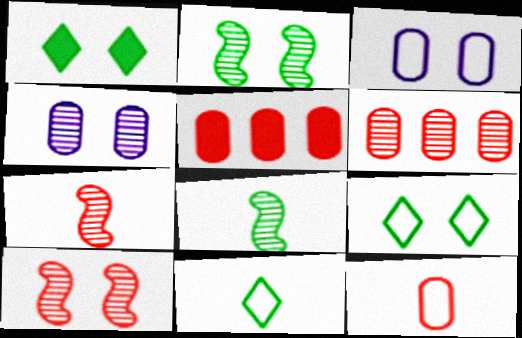[[1, 3, 10]]